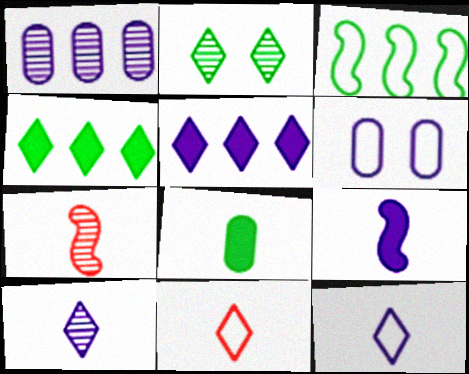[[1, 2, 7], 
[2, 3, 8], 
[2, 5, 11], 
[3, 6, 11], 
[4, 6, 7], 
[7, 8, 12]]